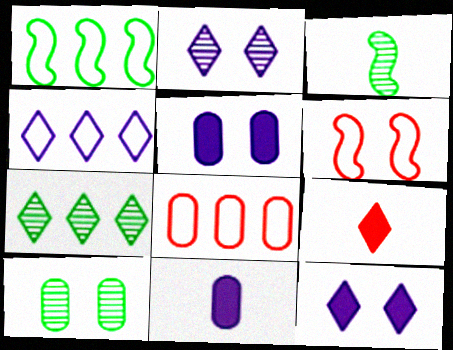[[1, 4, 8], 
[3, 7, 10], 
[3, 8, 12], 
[6, 7, 11], 
[6, 10, 12], 
[8, 10, 11]]